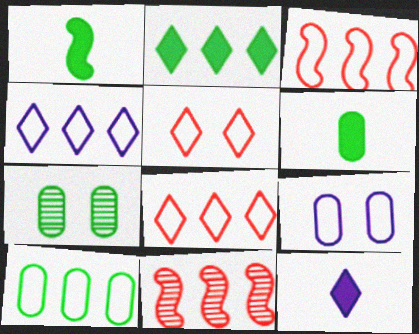[[3, 4, 10], 
[3, 7, 12], 
[6, 7, 10]]